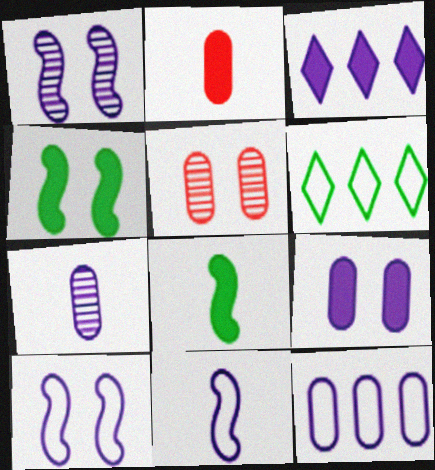[[1, 2, 6], 
[2, 3, 4], 
[3, 7, 10], 
[7, 9, 12]]